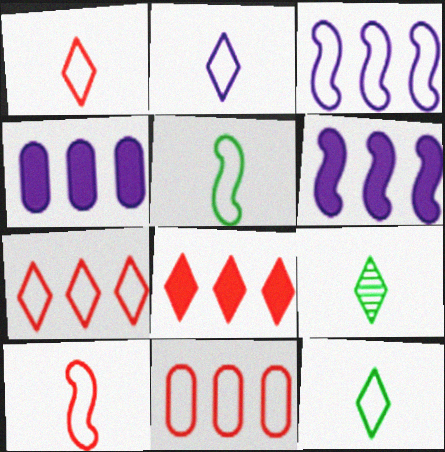[[1, 2, 12]]